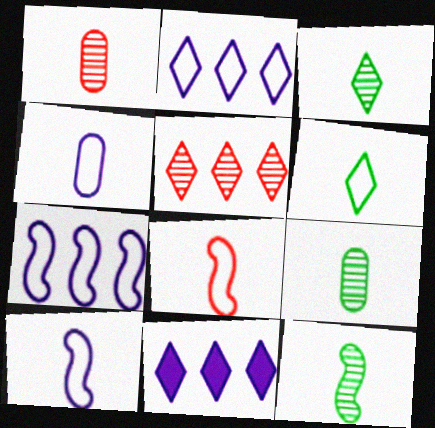[[3, 9, 12], 
[4, 6, 8]]